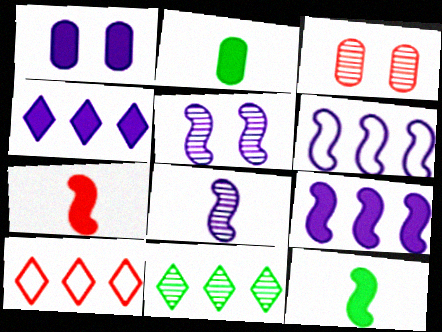[[2, 5, 10], 
[3, 7, 10], 
[3, 8, 11], 
[4, 10, 11]]